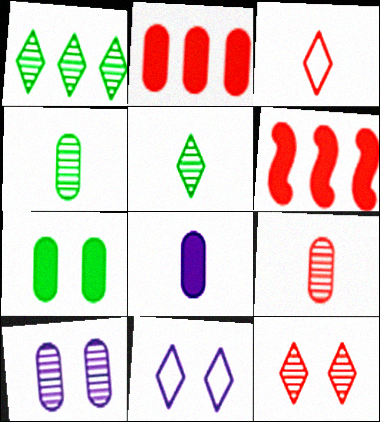[[2, 7, 8], 
[4, 6, 11]]